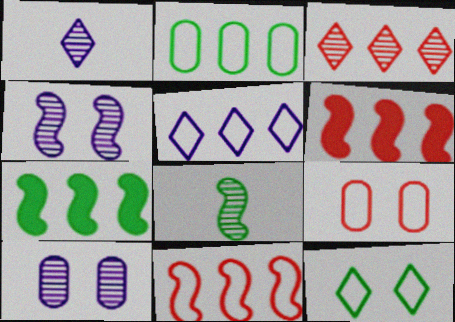[[1, 7, 9], 
[2, 5, 11], 
[3, 8, 10]]